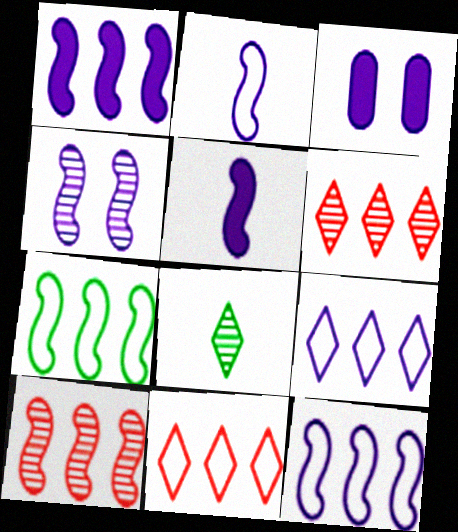[[1, 2, 4], 
[1, 7, 10], 
[4, 5, 12]]